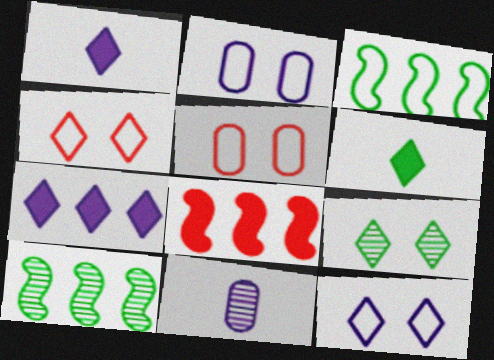[[1, 5, 10]]